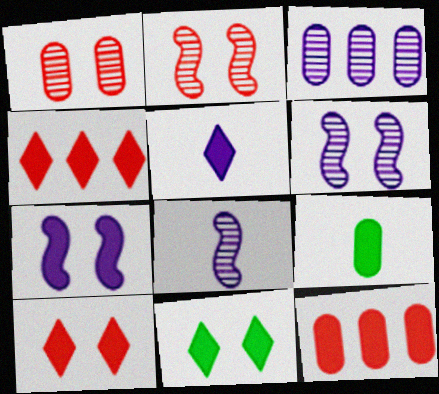[[4, 5, 11], 
[4, 7, 9]]